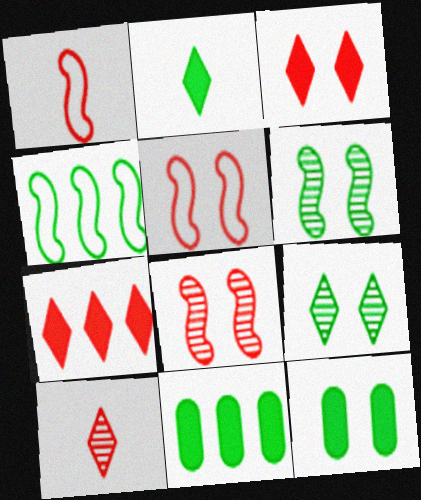[]